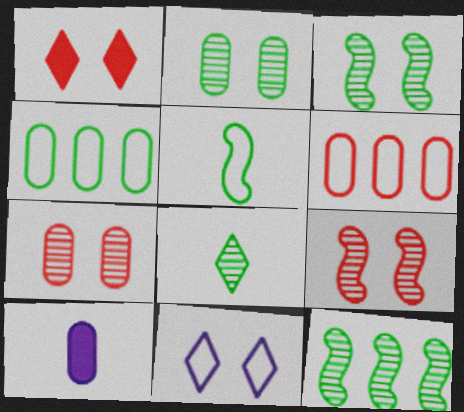[[2, 6, 10], 
[2, 8, 12], 
[4, 7, 10], 
[5, 6, 11]]